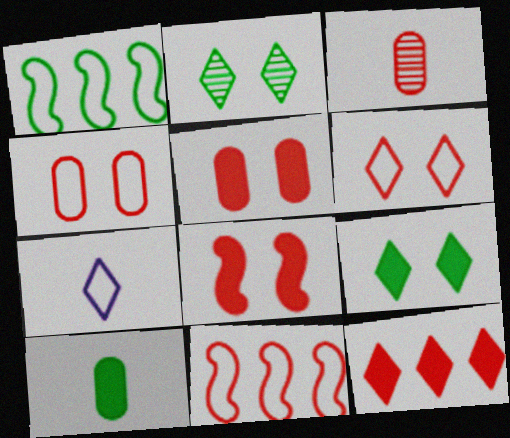[[1, 2, 10], 
[1, 4, 7], 
[2, 7, 12]]